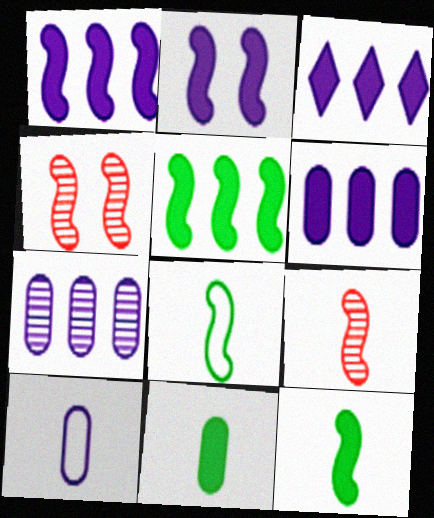[[1, 3, 6], 
[1, 4, 8]]